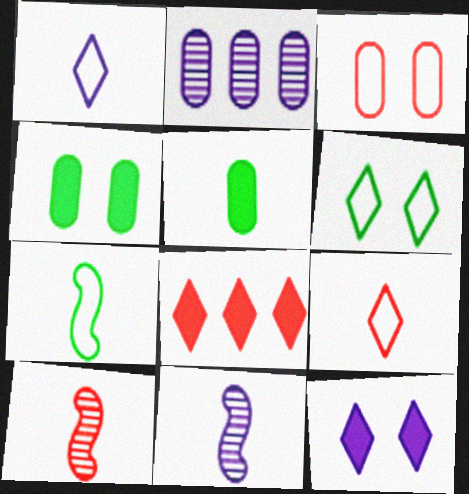[[1, 5, 10], 
[2, 3, 5], 
[3, 8, 10], 
[5, 9, 11]]